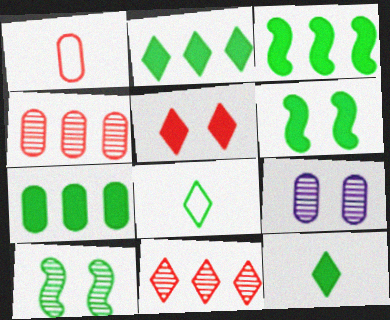[[1, 7, 9], 
[2, 3, 7], 
[6, 7, 12], 
[7, 8, 10]]